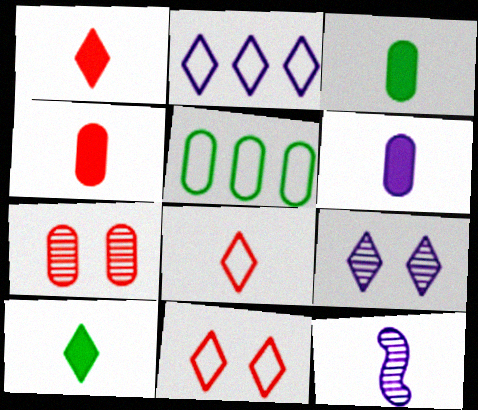[[3, 4, 6], 
[3, 8, 12], 
[5, 6, 7]]